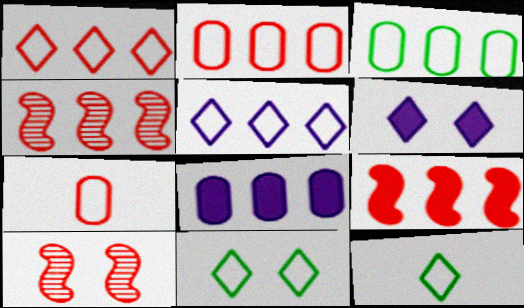[[8, 10, 12]]